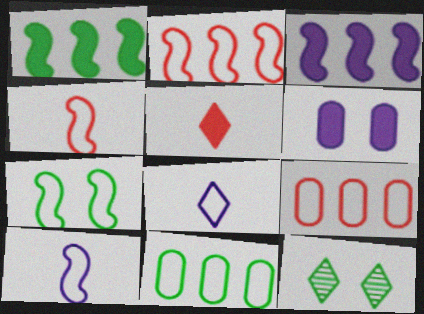[[1, 5, 6], 
[2, 7, 10], 
[7, 8, 9]]